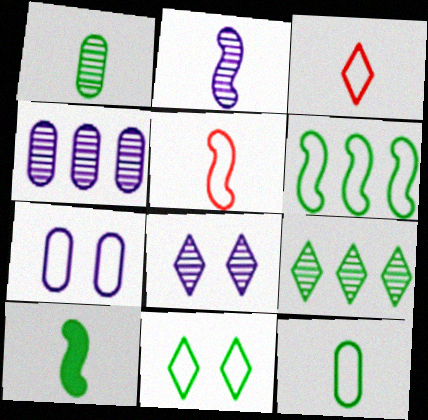[[2, 4, 8], 
[2, 5, 10], 
[3, 6, 7], 
[6, 11, 12]]